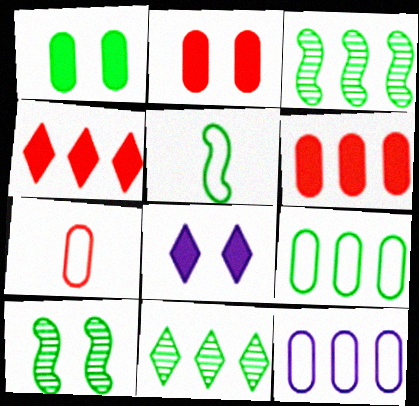[[1, 5, 11], 
[3, 4, 12], 
[3, 7, 8]]